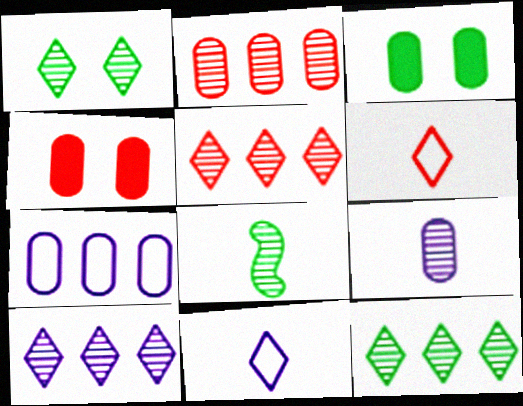[[5, 10, 12]]